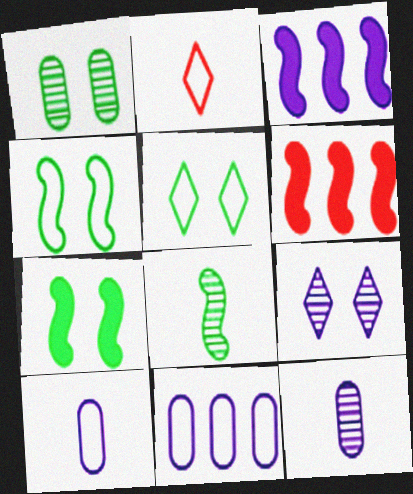[[1, 2, 3], 
[1, 5, 7], 
[2, 4, 11], 
[3, 9, 10], 
[5, 6, 12]]